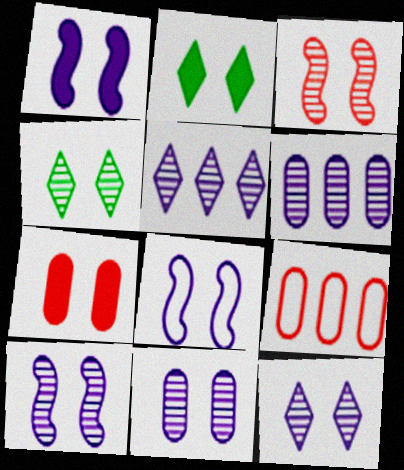[[1, 2, 7], 
[1, 8, 10], 
[3, 4, 11], 
[4, 7, 8], 
[10, 11, 12]]